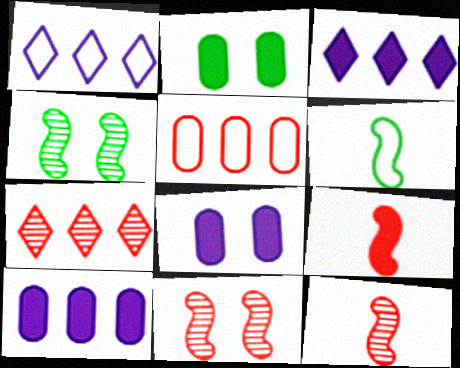[[1, 2, 12], 
[2, 3, 9], 
[6, 7, 8]]